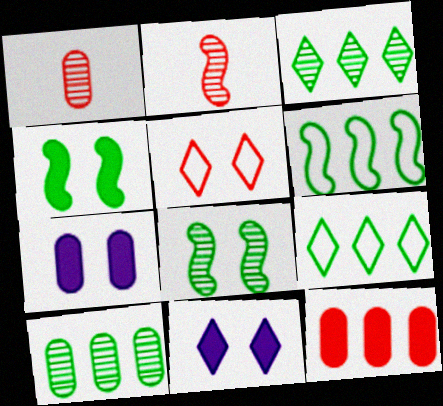[[1, 6, 11], 
[2, 5, 12], 
[2, 7, 9], 
[5, 7, 8]]